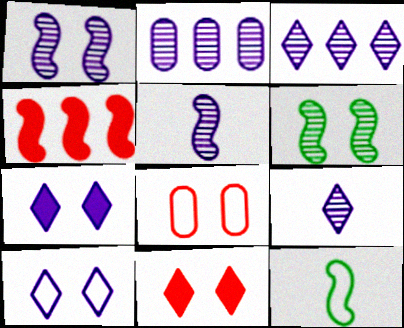[[1, 2, 9], 
[1, 4, 12], 
[2, 11, 12], 
[6, 7, 8]]